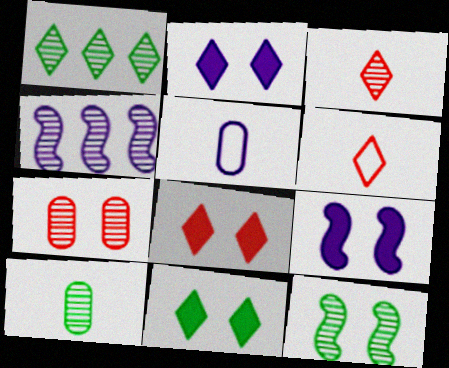[[1, 2, 6], 
[1, 10, 12], 
[2, 4, 5], 
[2, 8, 11]]